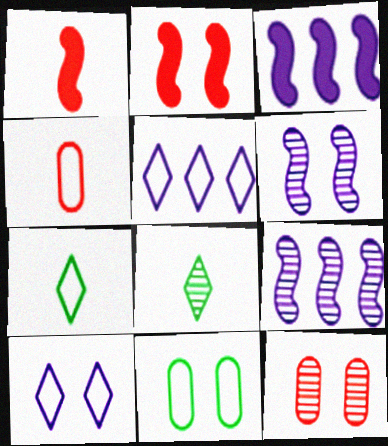[[3, 7, 12], 
[8, 9, 12]]